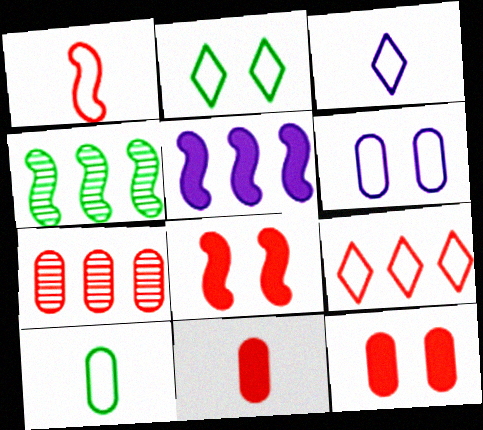[[1, 3, 10], 
[2, 3, 9], 
[3, 4, 12]]